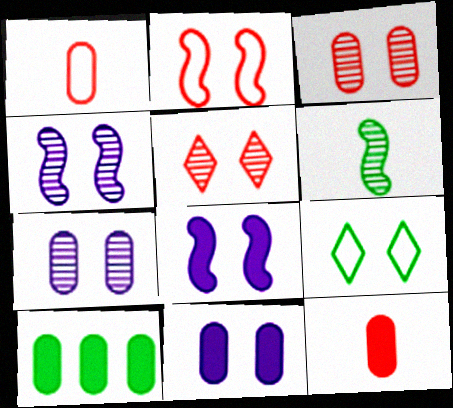[[1, 7, 10], 
[3, 8, 9], 
[6, 9, 10], 
[10, 11, 12]]